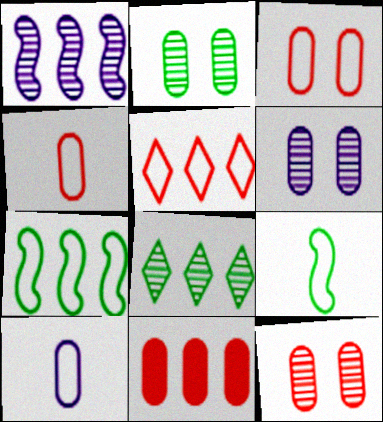[[2, 6, 12], 
[2, 10, 11], 
[4, 11, 12]]